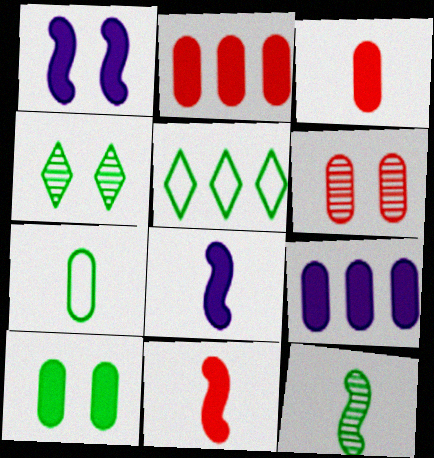[[3, 9, 10], 
[5, 6, 8], 
[5, 10, 12], 
[6, 7, 9]]